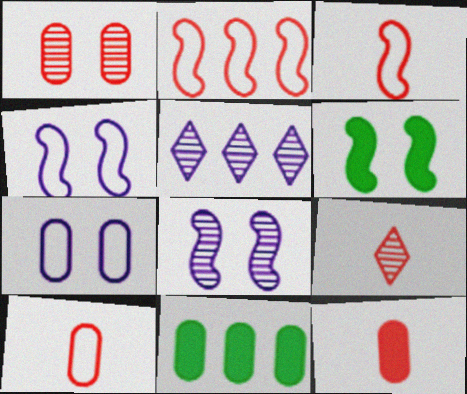[[2, 5, 11], 
[3, 9, 12], 
[4, 9, 11], 
[5, 6, 10]]